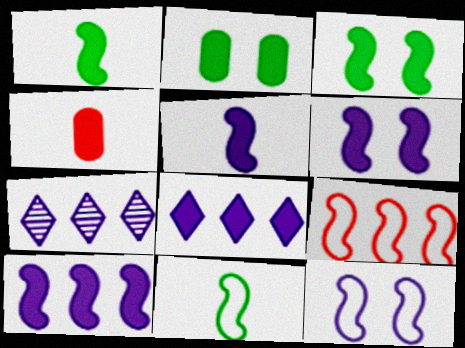[[3, 4, 8], 
[5, 6, 10], 
[9, 11, 12]]